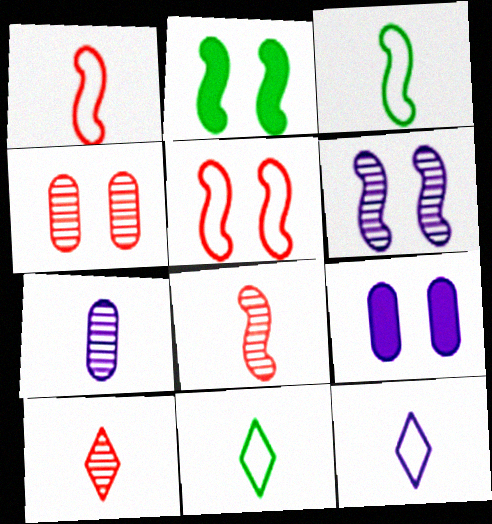[[2, 5, 6]]